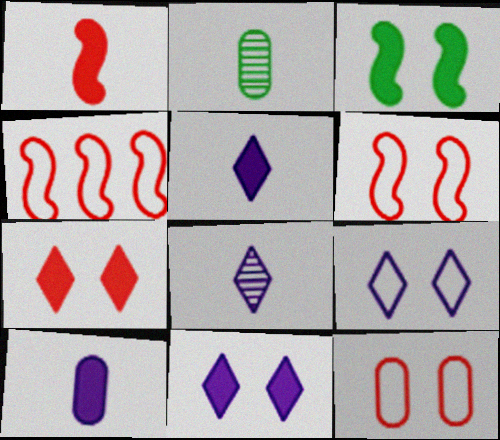[[2, 4, 11]]